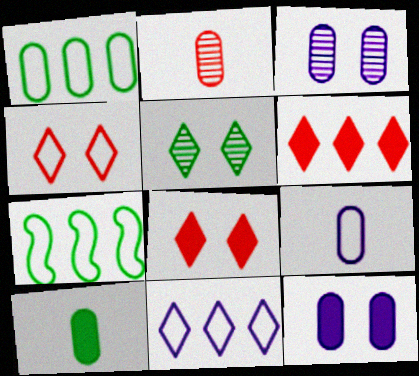[[1, 2, 12], 
[2, 9, 10], 
[4, 7, 9], 
[5, 7, 10]]